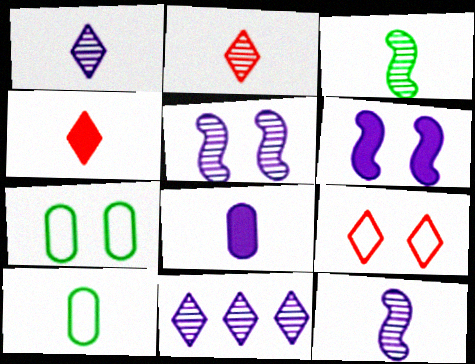[[4, 10, 12]]